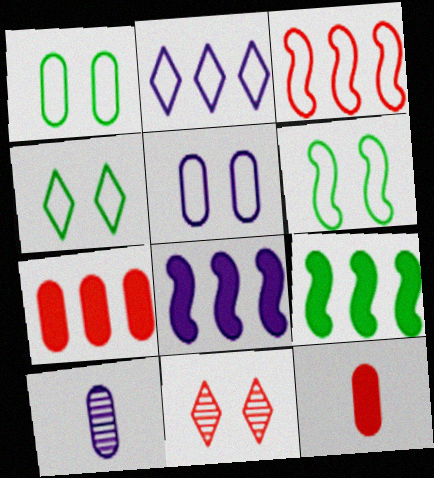[[1, 4, 6], 
[1, 7, 10], 
[3, 11, 12]]